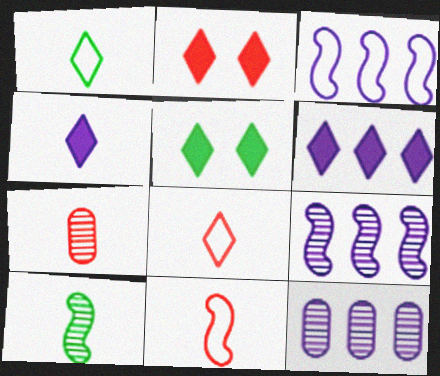[[3, 5, 7], 
[3, 6, 12], 
[5, 11, 12]]